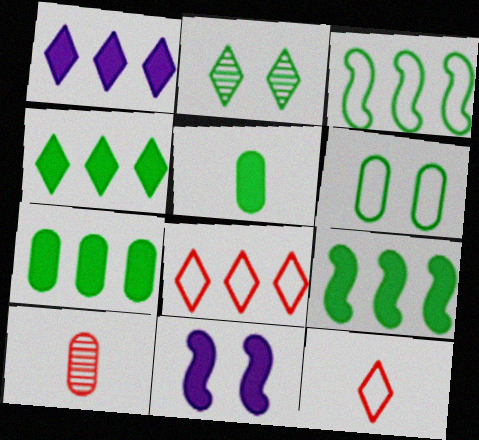[[1, 2, 12], 
[2, 3, 5], 
[4, 7, 9]]